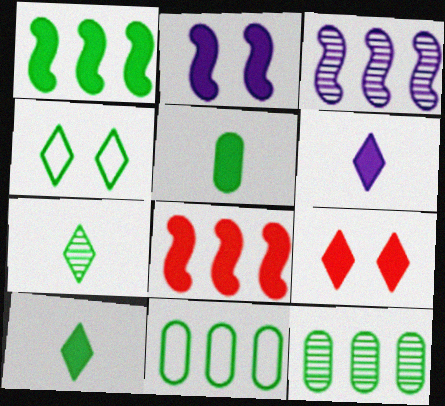[]